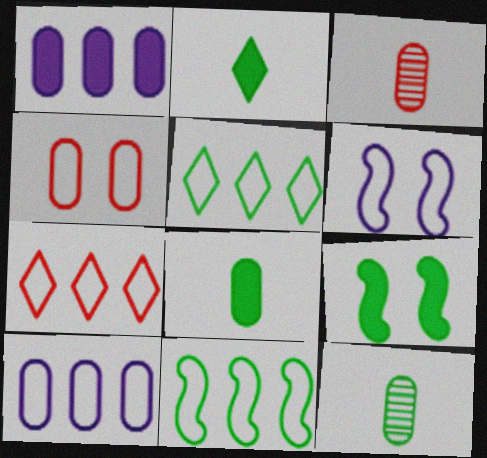[[1, 4, 12], 
[5, 9, 12], 
[7, 10, 11]]